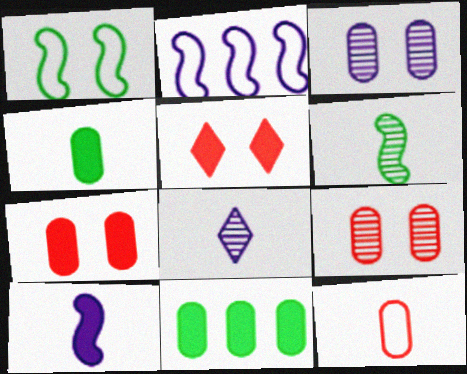[[1, 3, 5], 
[3, 11, 12], 
[5, 10, 11]]